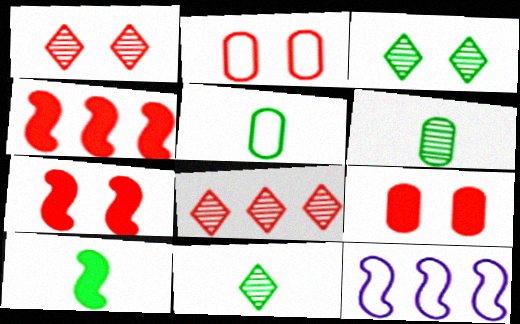[[1, 2, 7], 
[5, 10, 11], 
[9, 11, 12]]